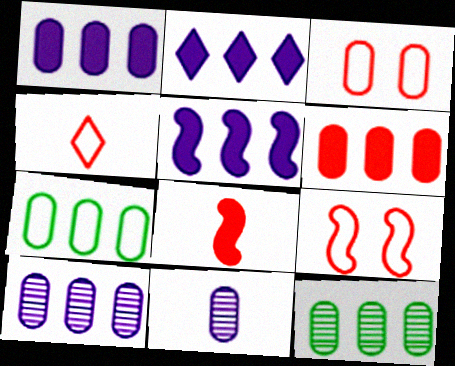[[1, 2, 5], 
[6, 7, 10]]